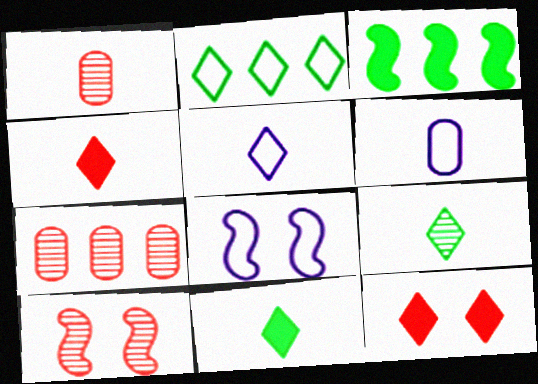[[4, 5, 9], 
[7, 8, 11]]